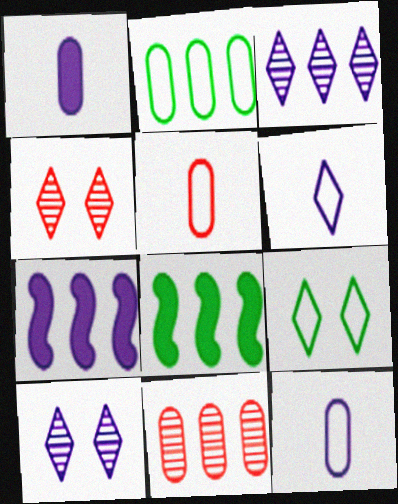[[4, 8, 12], 
[5, 8, 10], 
[7, 10, 12]]